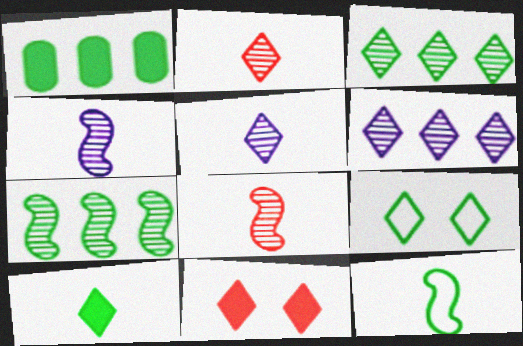[[3, 9, 10]]